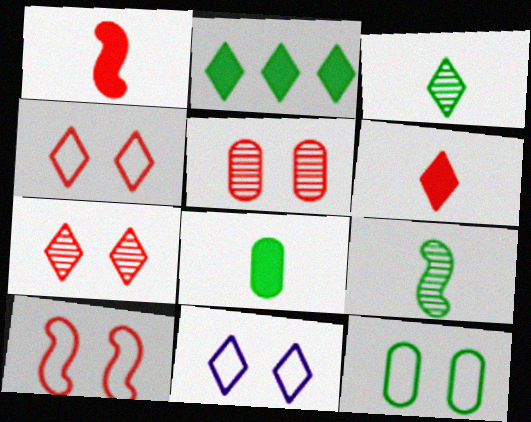[[2, 9, 12], 
[10, 11, 12]]